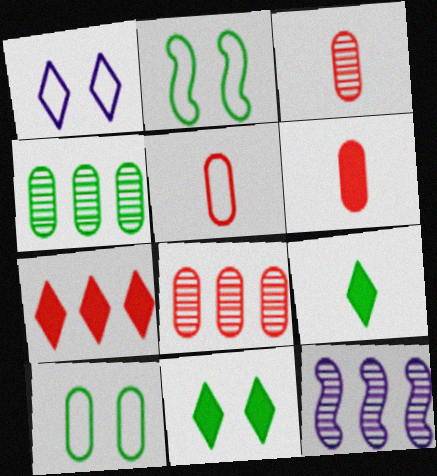[[2, 4, 9], 
[3, 5, 6], 
[5, 11, 12]]